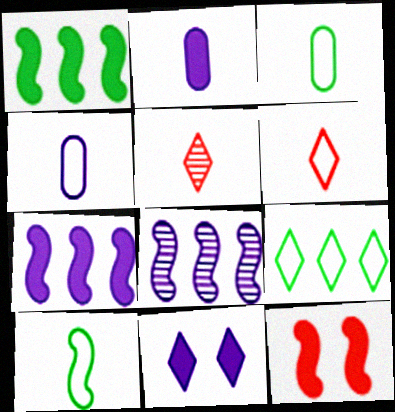[[2, 5, 10], 
[2, 7, 11], 
[4, 6, 10], 
[4, 8, 11], 
[5, 9, 11], 
[8, 10, 12]]